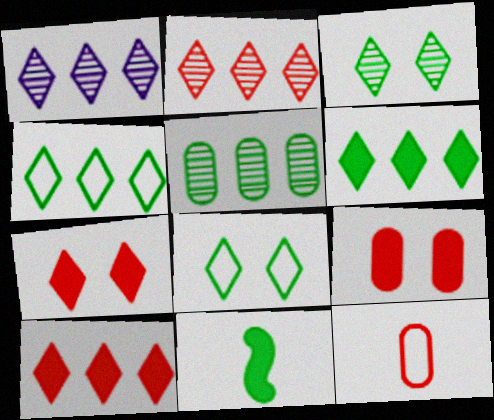[[1, 4, 10], 
[5, 8, 11]]